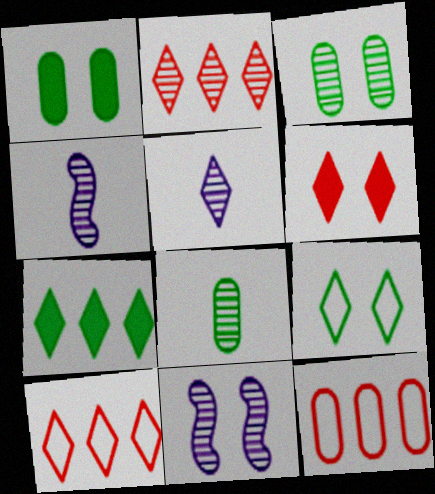[[1, 4, 10], 
[2, 3, 4], 
[2, 8, 11]]